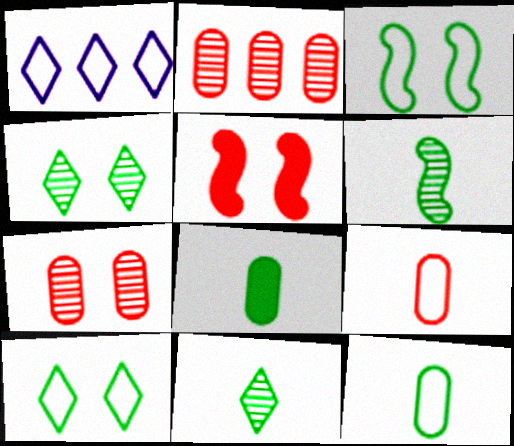[[1, 3, 9]]